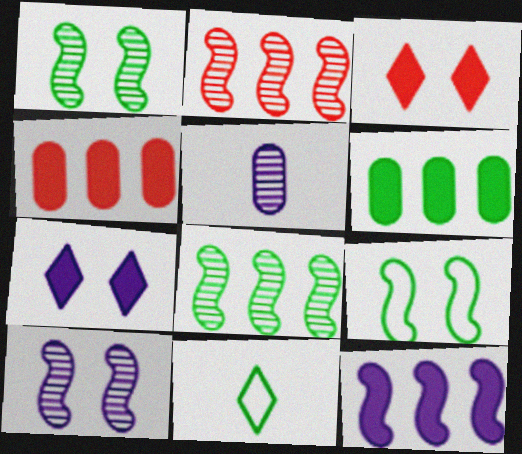[[1, 6, 11], 
[4, 10, 11]]